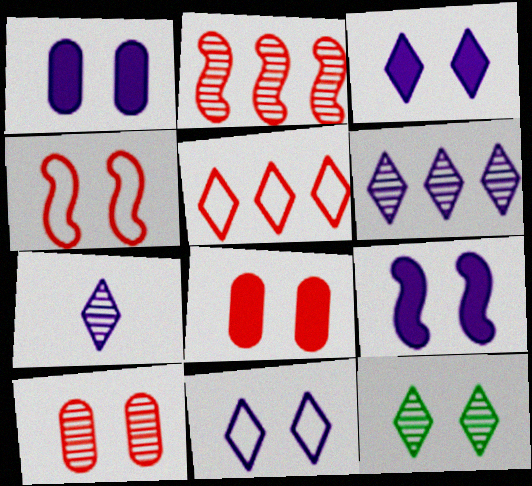[[1, 3, 9], 
[1, 4, 12]]